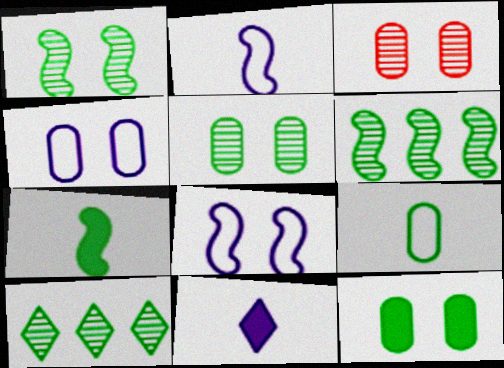[[3, 4, 12]]